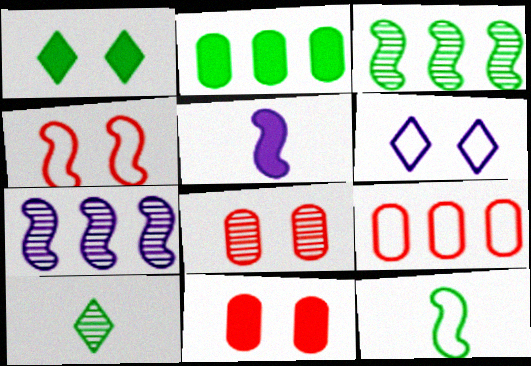[[3, 4, 5], 
[6, 9, 12], 
[7, 8, 10]]